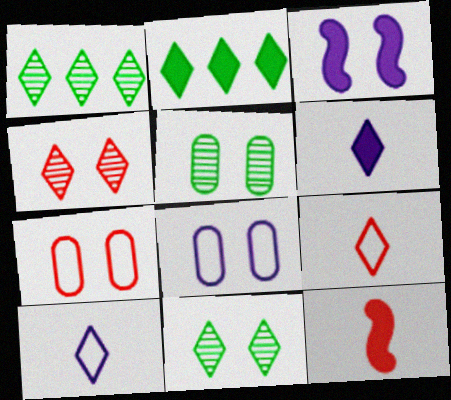[[1, 8, 12], 
[2, 4, 10], 
[3, 7, 11]]